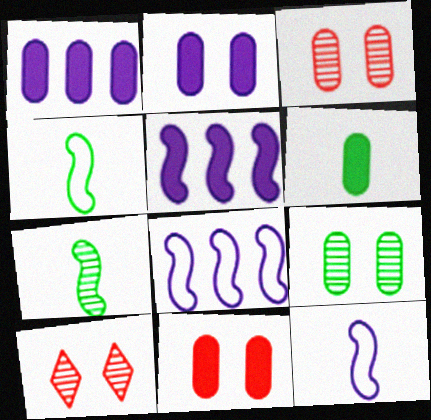[[1, 4, 10], 
[1, 6, 11], 
[6, 8, 10]]